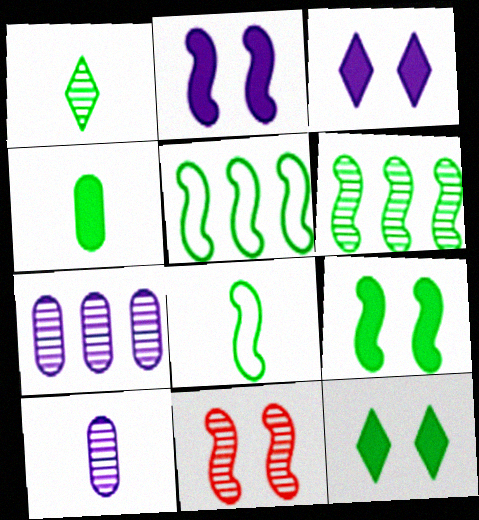[[1, 4, 8], 
[1, 7, 11], 
[6, 8, 9]]